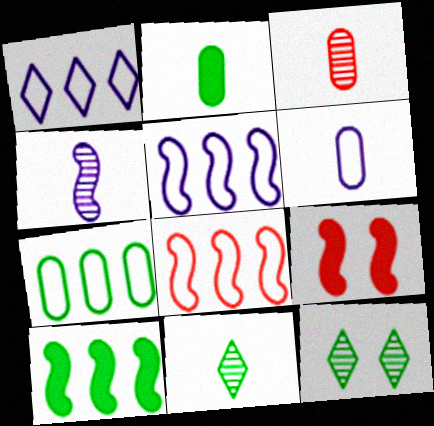[[1, 7, 8], 
[2, 3, 6], 
[3, 4, 11]]